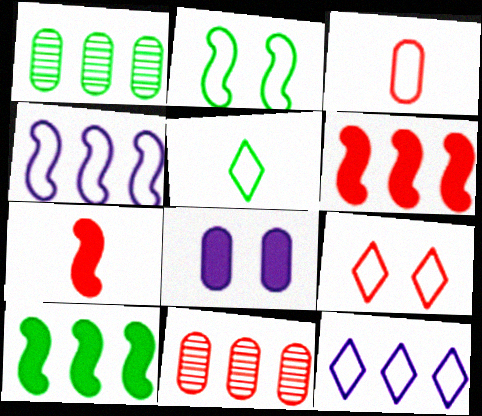[[1, 3, 8], 
[1, 6, 12], 
[2, 3, 12], 
[5, 9, 12], 
[7, 9, 11], 
[10, 11, 12]]